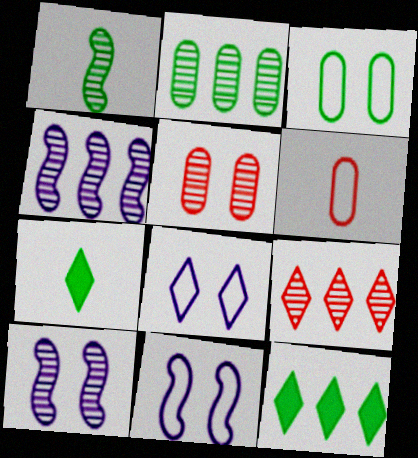[[1, 3, 12], 
[2, 4, 9], 
[6, 10, 12], 
[7, 8, 9]]